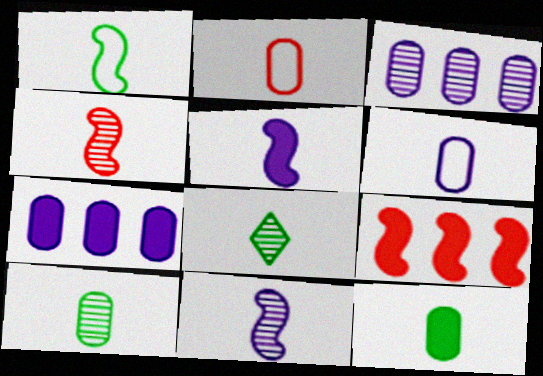[[1, 4, 5], 
[1, 8, 12], 
[2, 5, 8]]